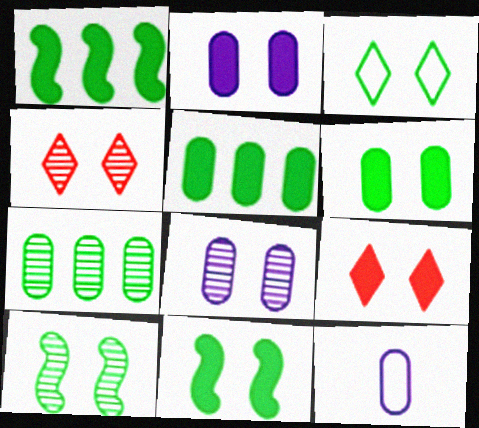[[1, 4, 12], 
[2, 9, 11], 
[3, 6, 10], 
[4, 8, 10]]